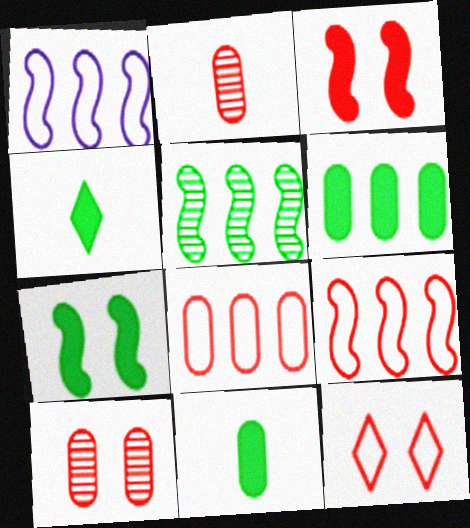[[1, 4, 10], 
[3, 10, 12], 
[4, 6, 7]]